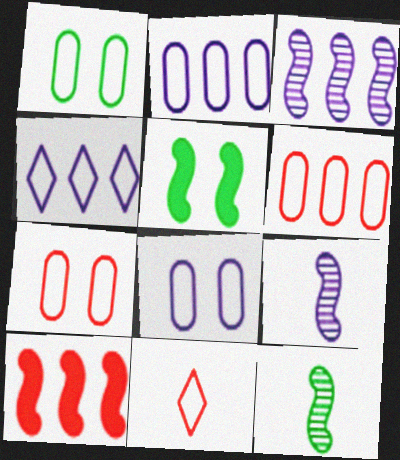[[1, 7, 8]]